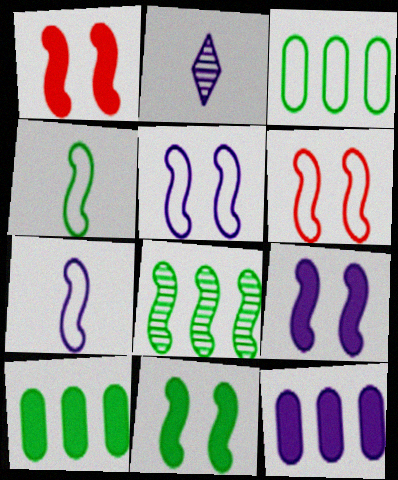[[1, 2, 3], 
[1, 7, 8], 
[1, 9, 11], 
[2, 5, 12], 
[2, 6, 10], 
[4, 8, 11]]